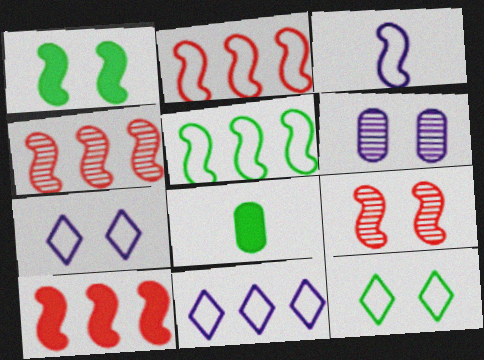[[1, 3, 4], 
[2, 4, 10], 
[4, 7, 8], 
[8, 9, 11]]